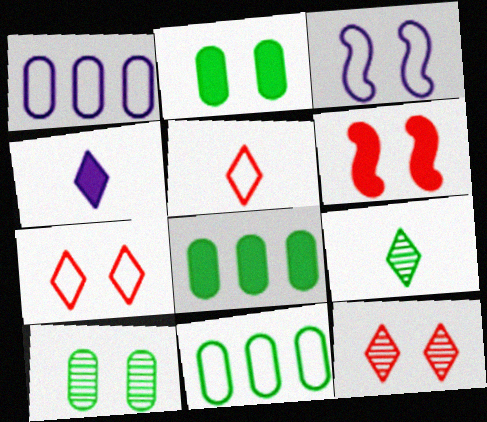[[1, 6, 9], 
[2, 3, 12], 
[3, 5, 11], 
[4, 5, 9], 
[4, 6, 8]]